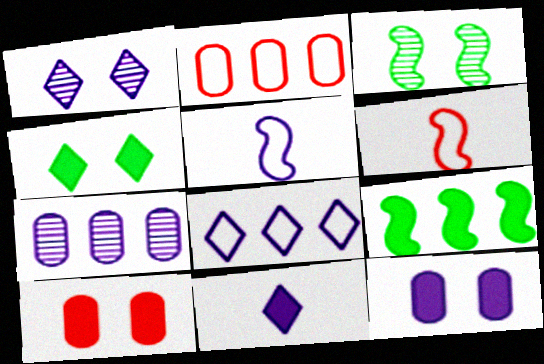[[1, 8, 11], 
[2, 3, 11], 
[4, 6, 7], 
[9, 10, 11]]